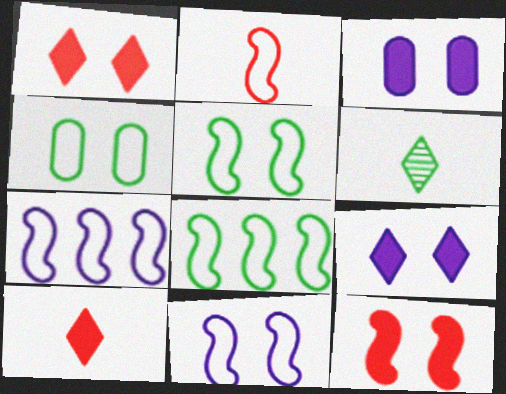[[2, 5, 7], 
[2, 8, 11]]